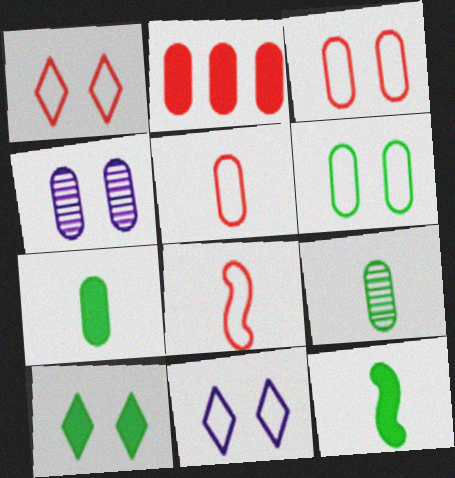[]